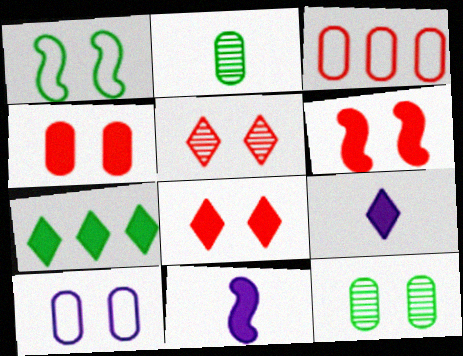[[1, 2, 7], 
[4, 6, 8], 
[4, 7, 11], 
[4, 10, 12], 
[7, 8, 9]]